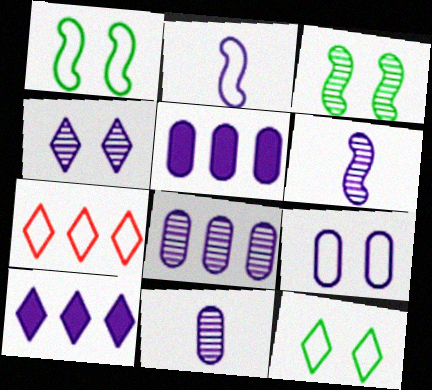[[2, 4, 5], 
[4, 6, 8], 
[5, 9, 11], 
[6, 9, 10]]